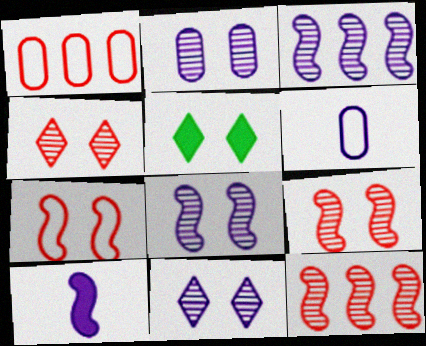[[2, 5, 7], 
[2, 8, 11], 
[5, 6, 12]]